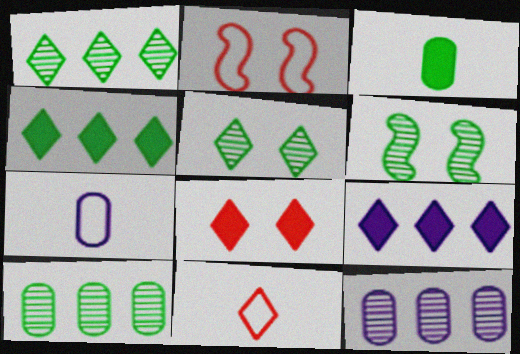[[5, 9, 11]]